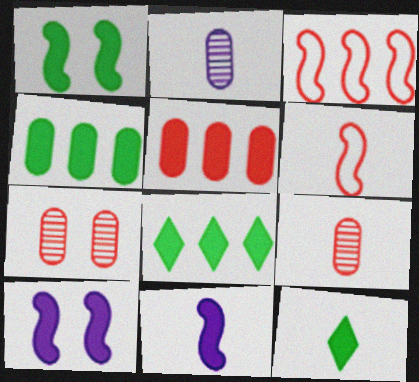[[1, 4, 12], 
[2, 6, 12], 
[5, 10, 12]]